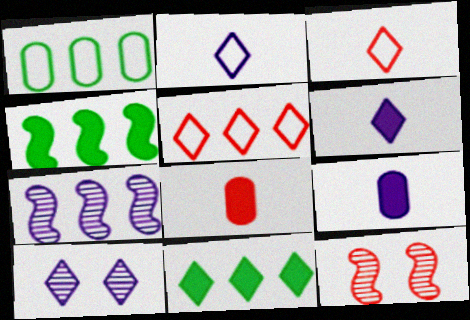[[1, 6, 12], 
[3, 10, 11], 
[5, 8, 12]]